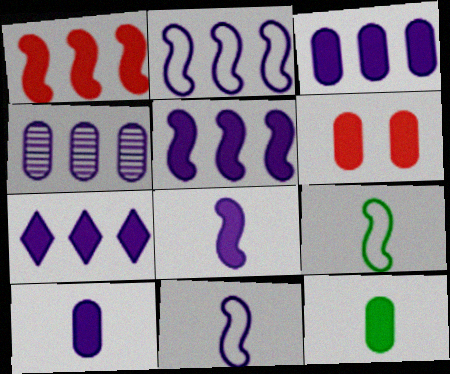[[2, 4, 7], 
[3, 5, 7], 
[3, 6, 12]]